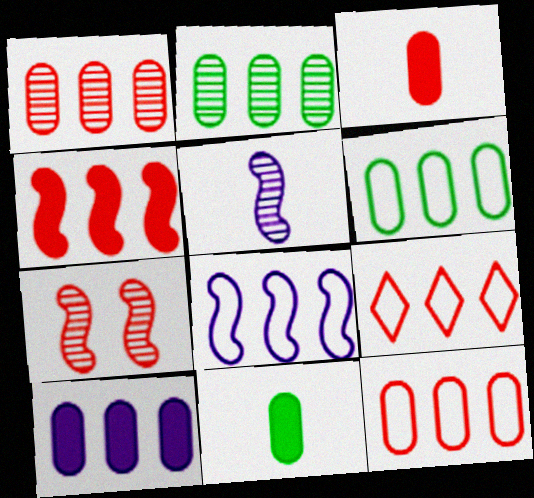[[1, 4, 9], 
[1, 6, 10], 
[2, 10, 12], 
[3, 7, 9], 
[6, 8, 9]]